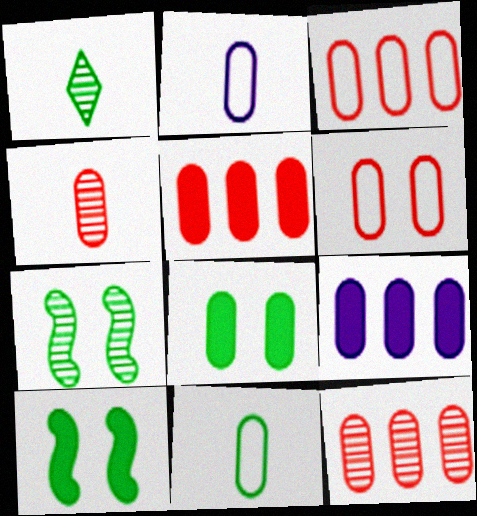[[2, 8, 12], 
[3, 5, 12], 
[4, 5, 6]]